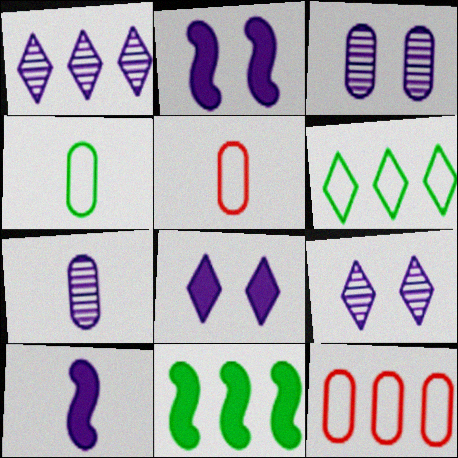[[1, 11, 12], 
[5, 9, 11]]